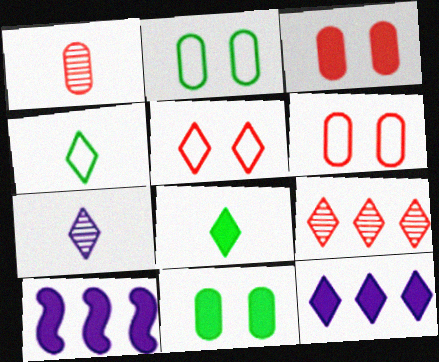[[3, 8, 10]]